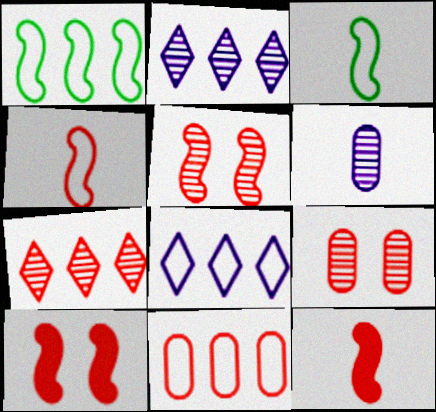[[1, 8, 11]]